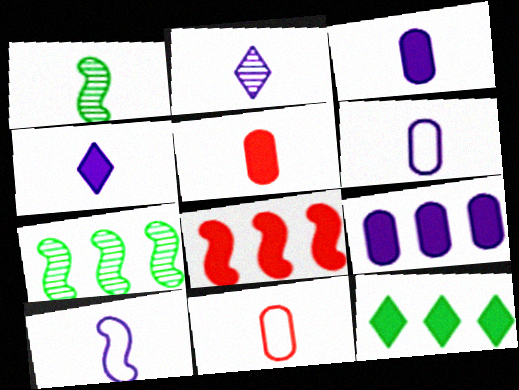[[1, 4, 11], 
[2, 3, 10], 
[8, 9, 12]]